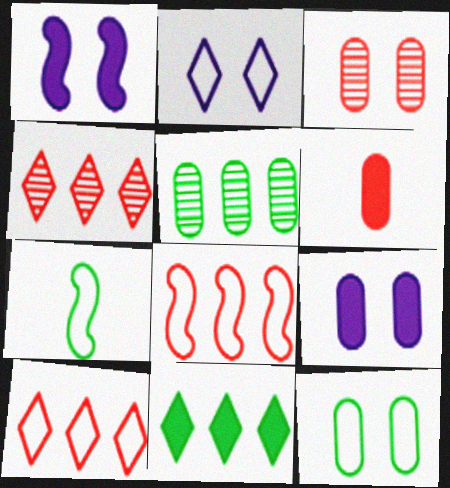[[1, 6, 11], 
[3, 9, 12], 
[4, 7, 9]]